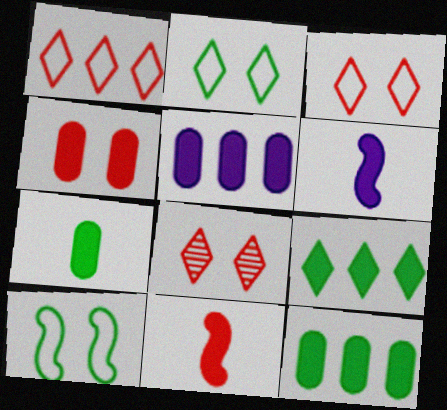[[4, 5, 7], 
[4, 6, 9]]